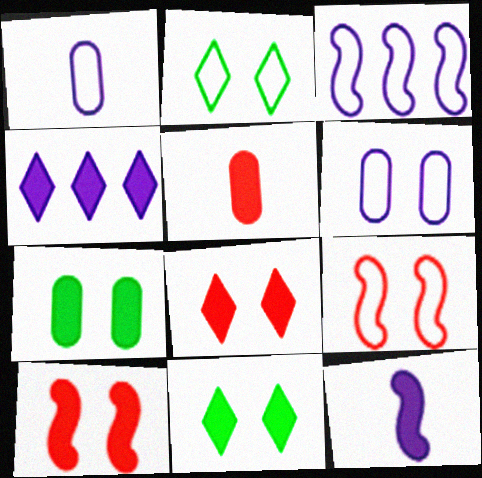[[2, 6, 9]]